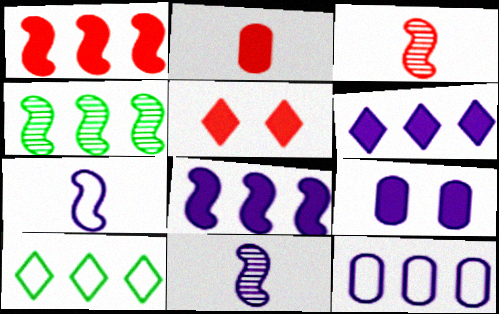[[1, 2, 5], 
[3, 9, 10]]